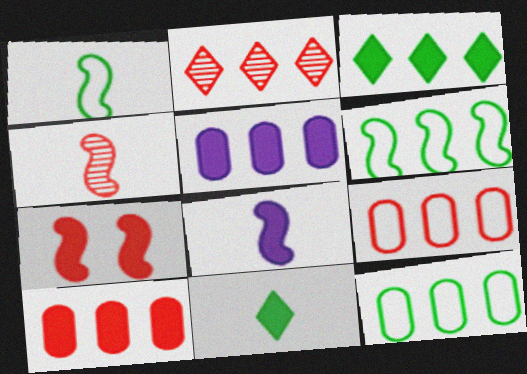[[1, 4, 8], 
[2, 5, 6], 
[5, 7, 11]]